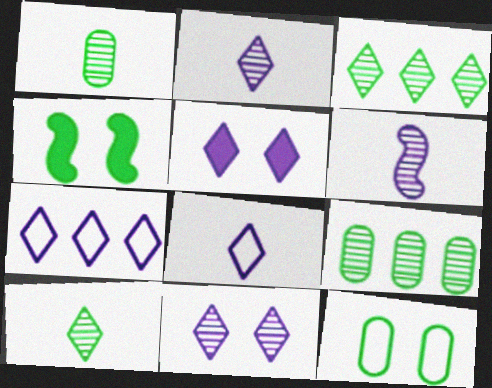[[2, 5, 7]]